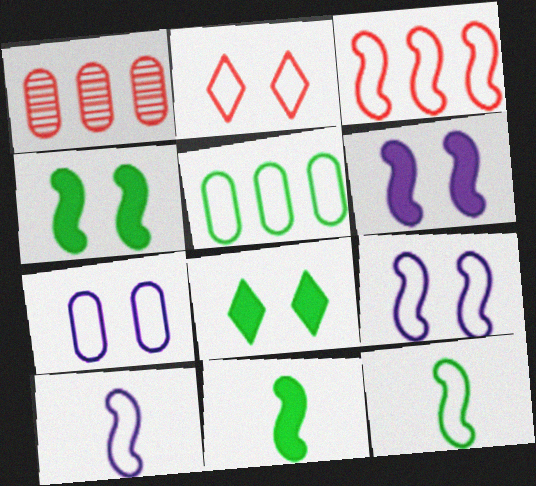[[1, 8, 10], 
[2, 5, 10], 
[3, 9, 12]]